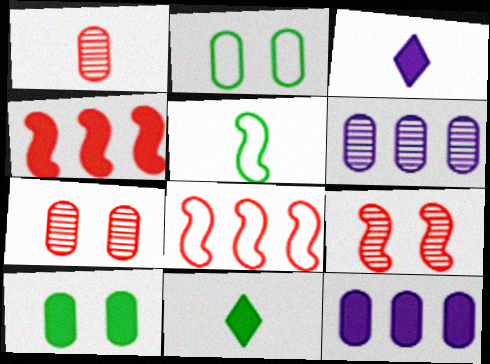[[1, 2, 12], 
[1, 3, 5], 
[3, 4, 10]]